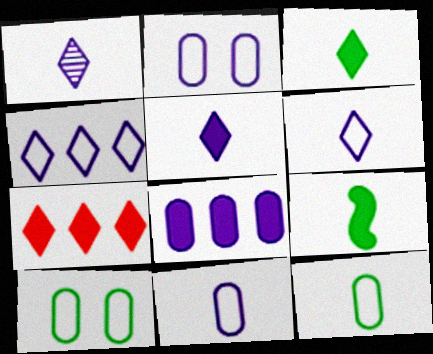[[1, 5, 6]]